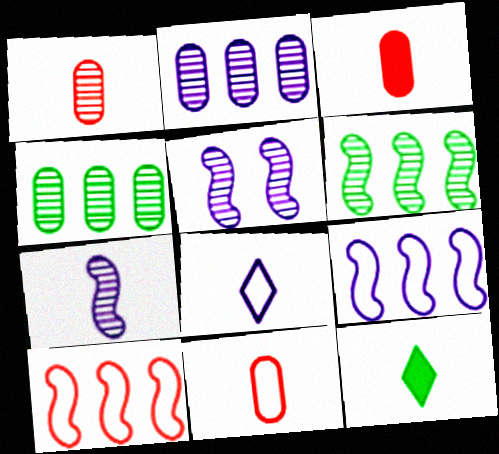[[1, 3, 11], 
[7, 11, 12]]